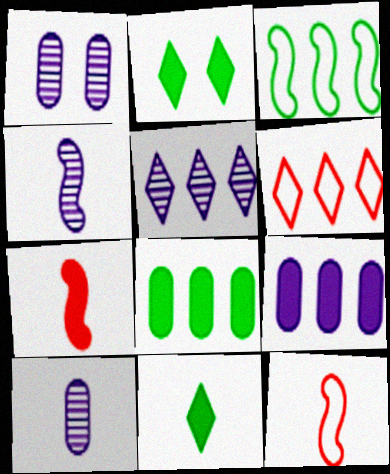[[1, 4, 5], 
[2, 7, 9], 
[10, 11, 12]]